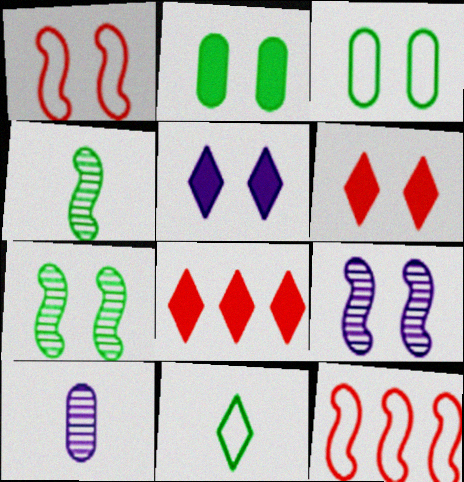[[3, 6, 9]]